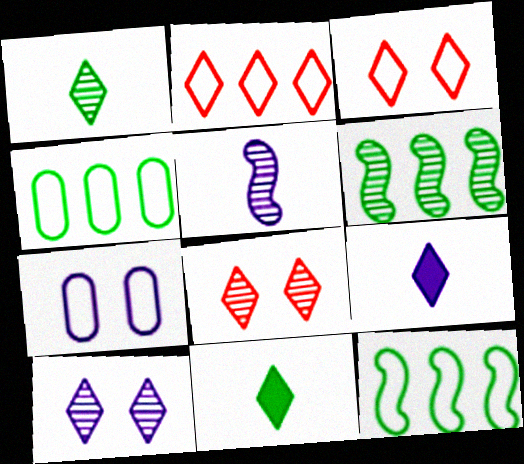[[2, 10, 11]]